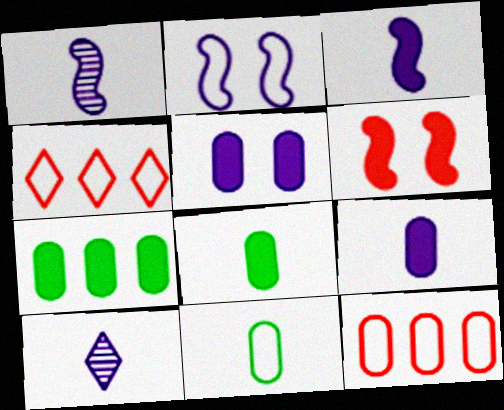[[2, 4, 11]]